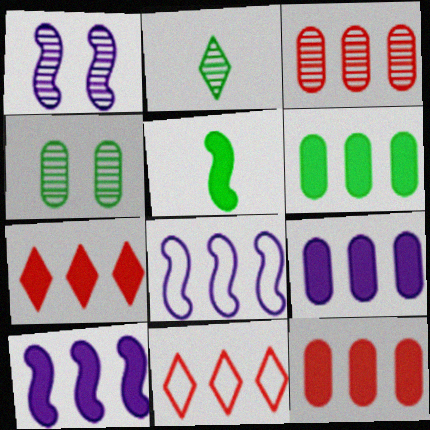[[1, 2, 3], 
[6, 7, 10], 
[6, 9, 12]]